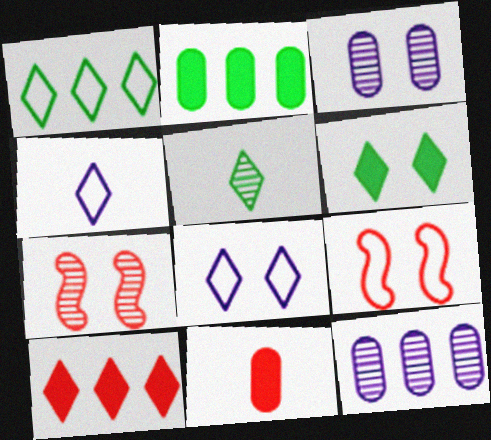[[1, 5, 6], 
[2, 4, 7], 
[3, 6, 9], 
[5, 7, 12], 
[5, 8, 10]]